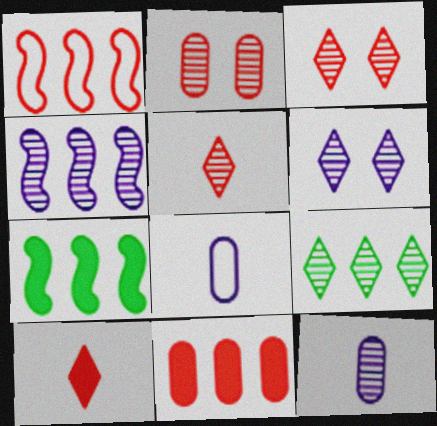[[1, 2, 10], 
[1, 4, 7], 
[3, 7, 8], 
[4, 6, 12], 
[5, 6, 9]]